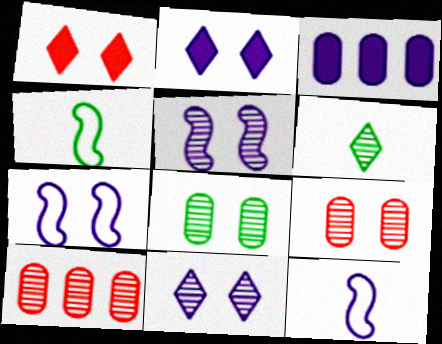[[1, 7, 8], 
[2, 4, 10], 
[3, 11, 12], 
[5, 6, 10]]